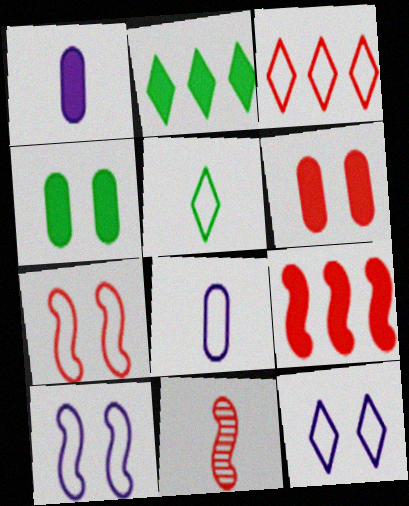[[1, 5, 11], 
[3, 5, 12], 
[3, 6, 11], 
[7, 9, 11]]